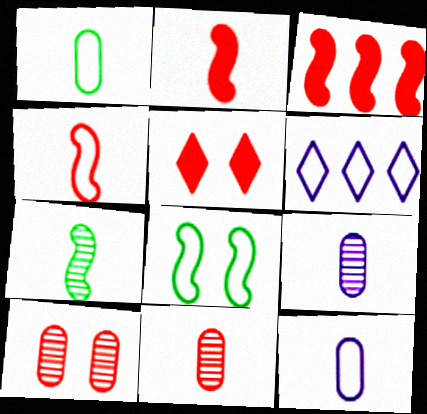[]